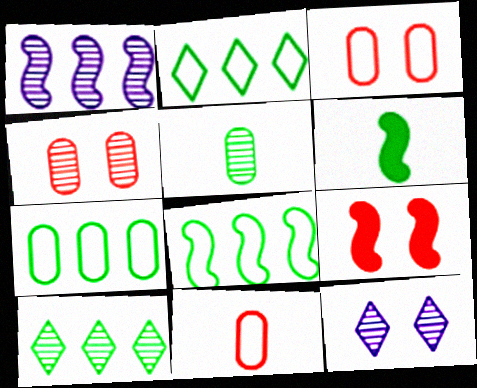[[2, 7, 8]]